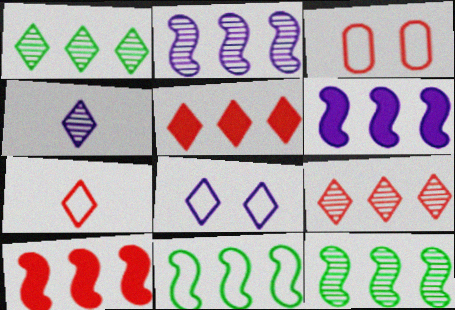[[2, 10, 11]]